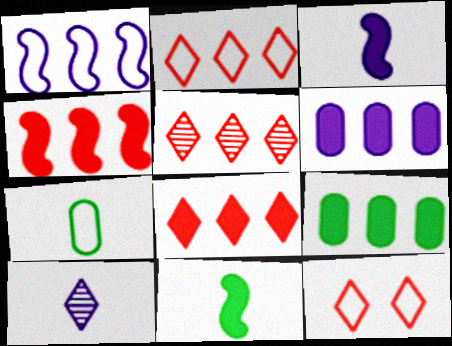[[1, 5, 9], 
[1, 7, 12], 
[2, 5, 8]]